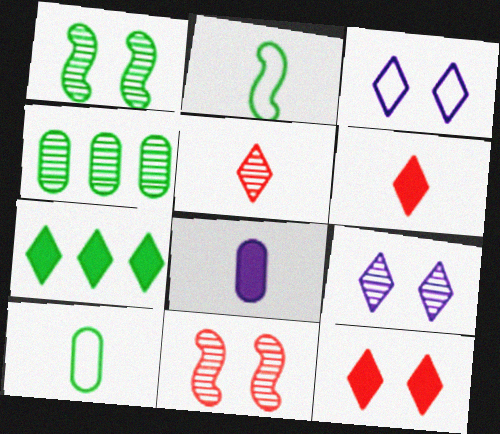[[1, 7, 10], 
[2, 5, 8], 
[3, 5, 7]]